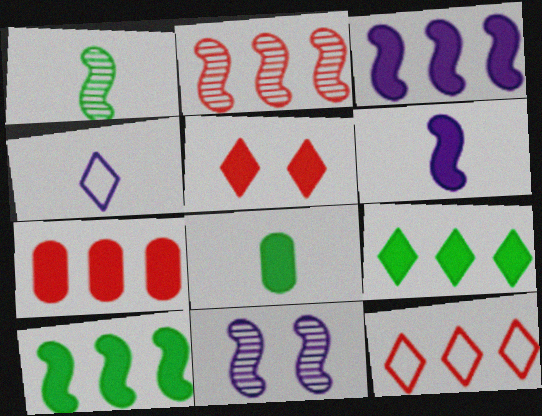[[1, 2, 11], 
[2, 7, 12], 
[3, 5, 8], 
[3, 7, 9], 
[8, 11, 12]]